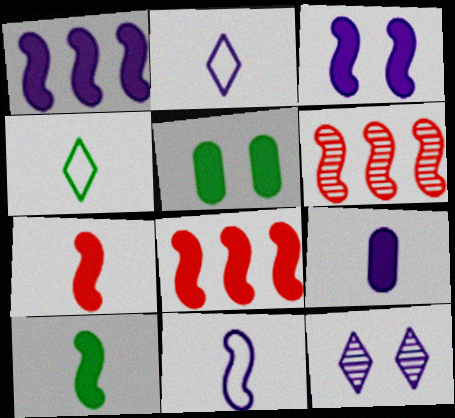[[2, 5, 6], 
[3, 8, 10]]